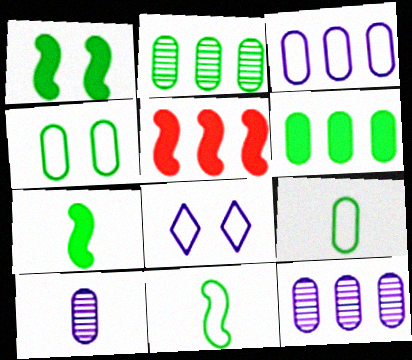[]